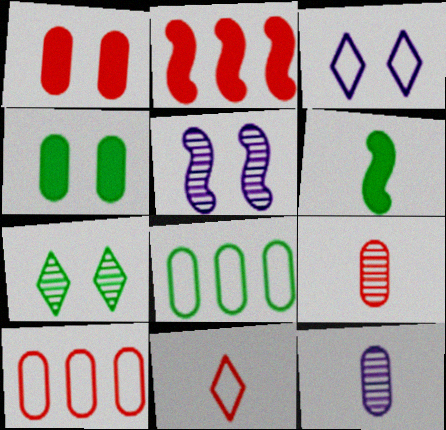[[1, 8, 12], 
[1, 9, 10], 
[4, 10, 12], 
[6, 7, 8], 
[6, 11, 12]]